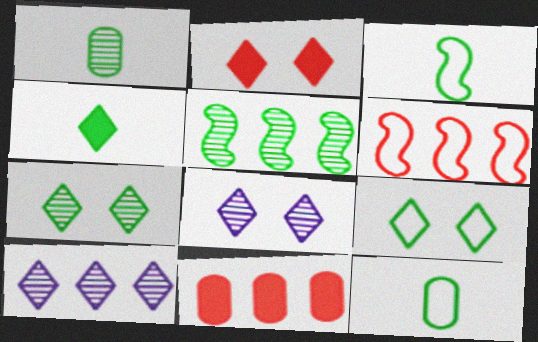[[1, 3, 4], 
[1, 5, 7], 
[2, 8, 9], 
[3, 8, 11]]